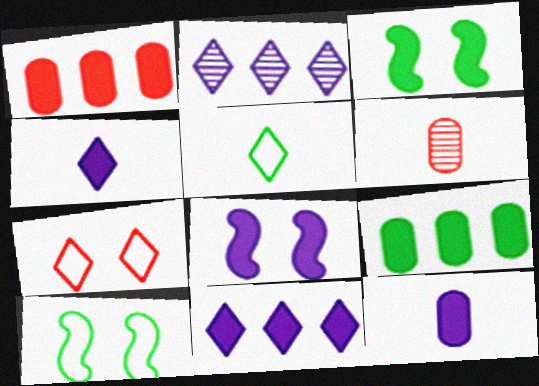[[1, 3, 4], 
[6, 10, 11], 
[8, 11, 12]]